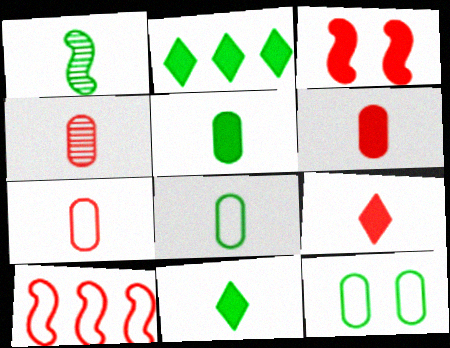[[1, 2, 12], 
[1, 8, 11], 
[4, 6, 7]]